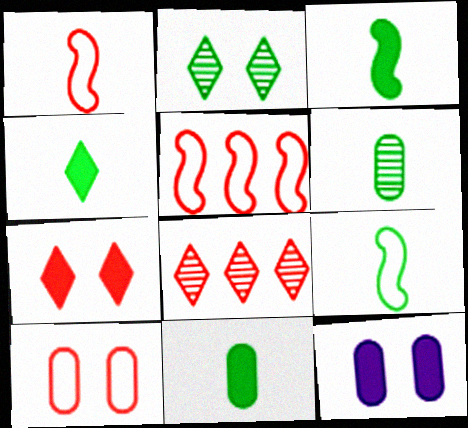[[3, 4, 11], 
[4, 6, 9], 
[8, 9, 12]]